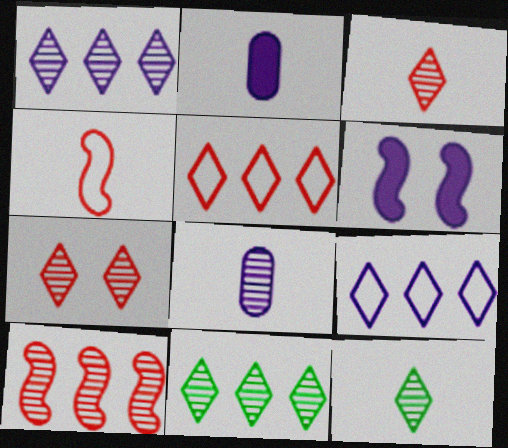[[1, 7, 12], 
[2, 4, 12], 
[6, 8, 9]]